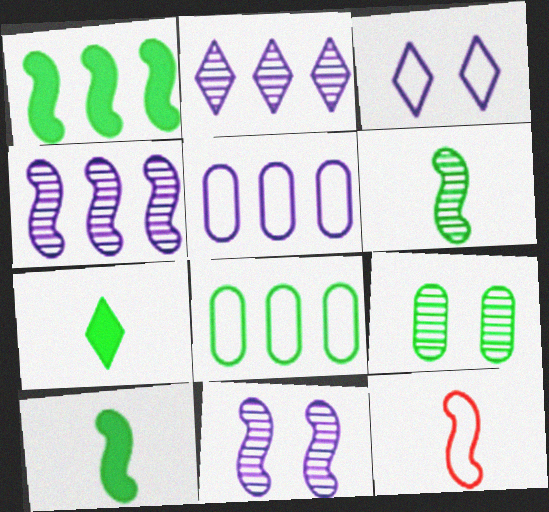[[1, 11, 12], 
[3, 8, 12]]